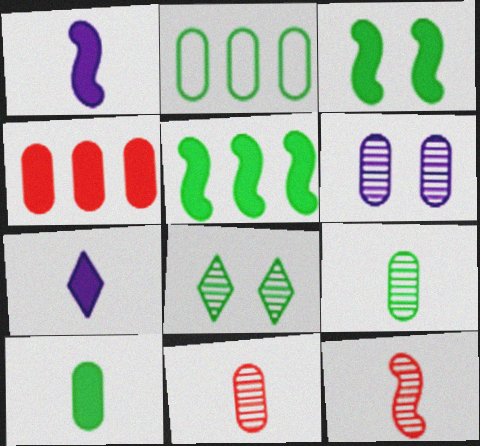[[3, 4, 7]]